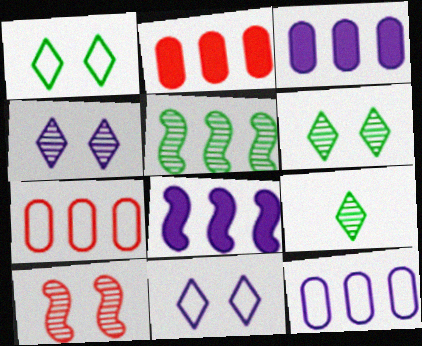[]